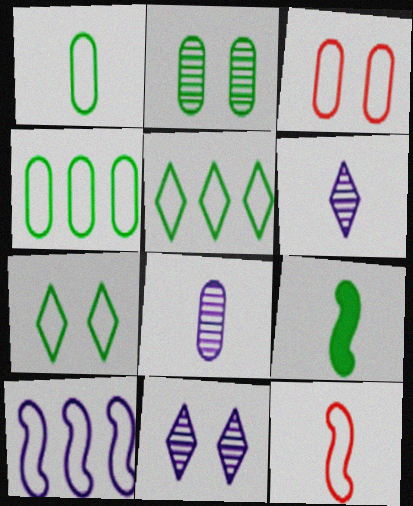[[2, 5, 9]]